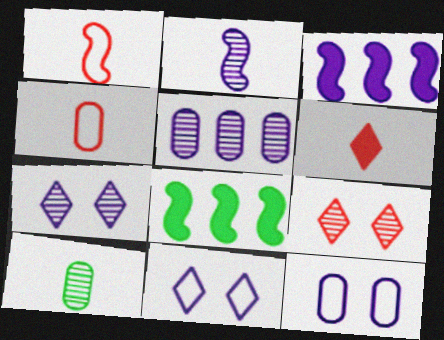[[2, 5, 7], 
[4, 7, 8]]